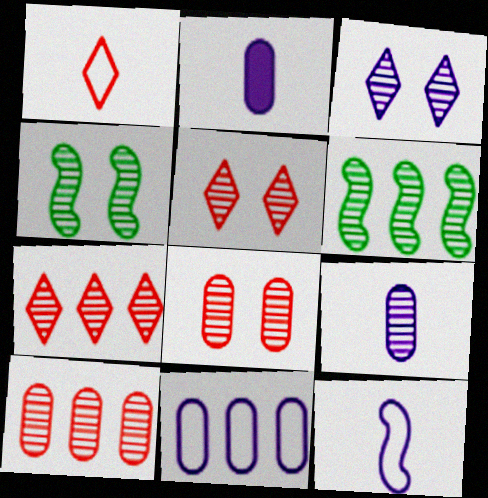[[3, 4, 8], 
[4, 7, 9], 
[5, 6, 9]]